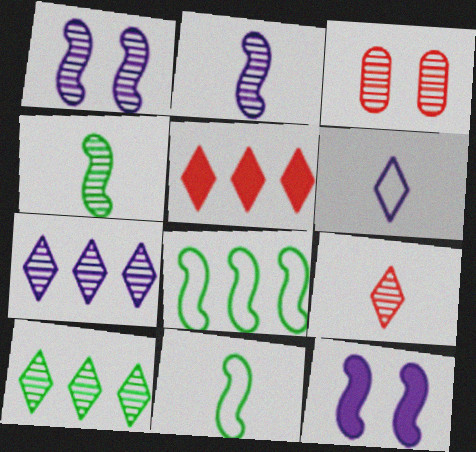[[2, 3, 10], 
[3, 4, 7]]